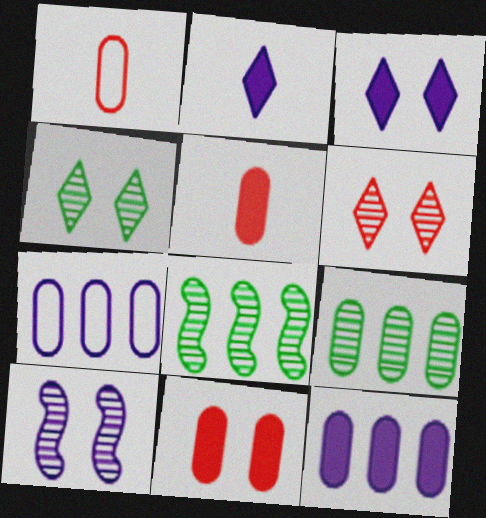[[1, 3, 8], 
[2, 7, 10]]